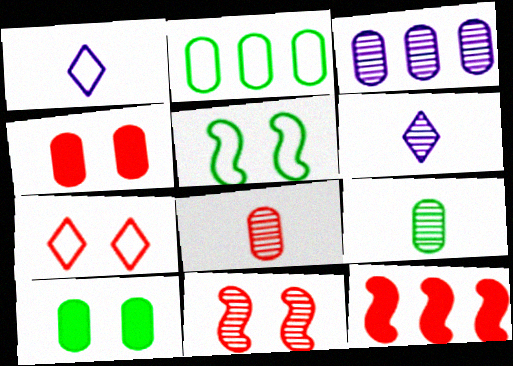[[2, 9, 10], 
[4, 7, 11], 
[7, 8, 12]]